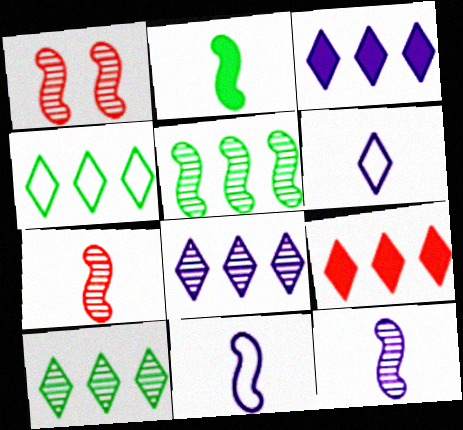[[1, 5, 12], 
[2, 7, 11], 
[4, 8, 9]]